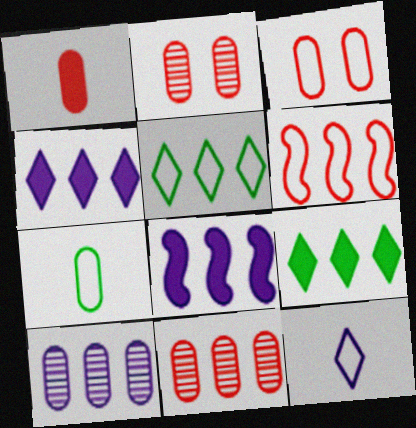[[1, 3, 11], 
[5, 8, 11], 
[6, 9, 10]]